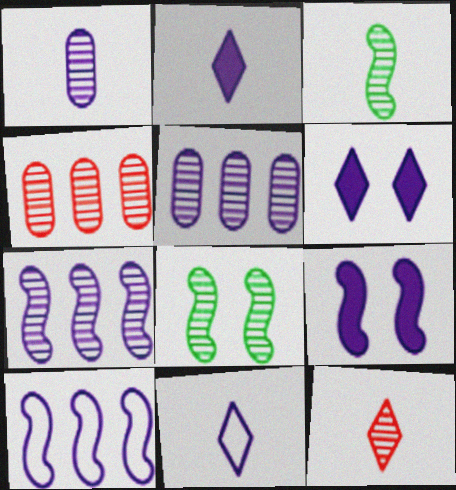[[1, 3, 12], 
[1, 6, 10], 
[5, 8, 12], 
[5, 9, 11]]